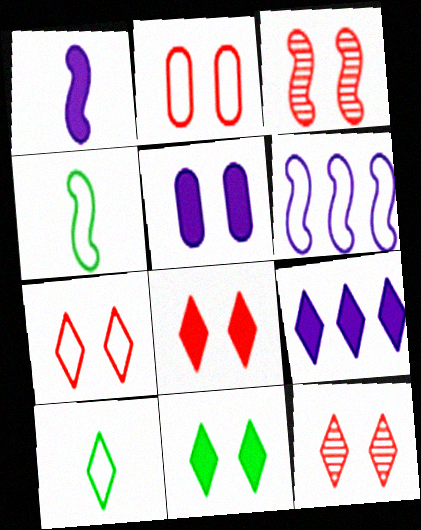[[1, 5, 9], 
[2, 3, 8], 
[2, 6, 10], 
[7, 8, 12], 
[9, 10, 12]]